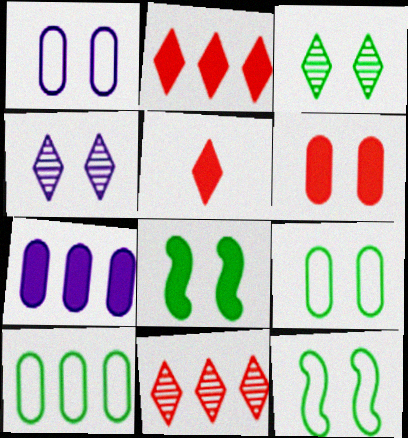[[3, 8, 9], 
[4, 6, 12], 
[5, 7, 8]]